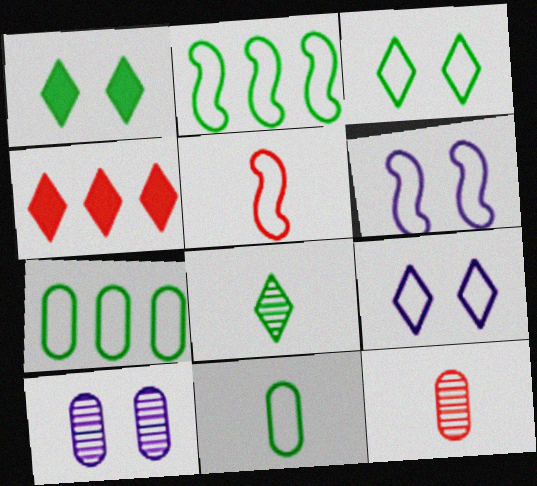[[2, 3, 11], 
[2, 5, 6], 
[4, 8, 9], 
[5, 7, 9]]